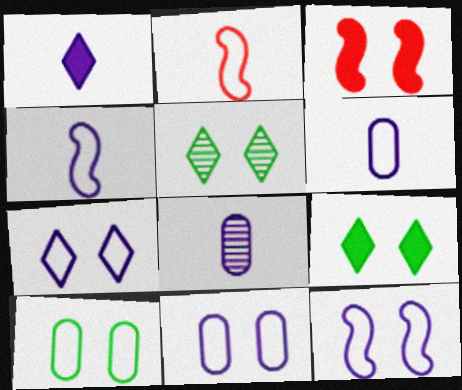[[1, 4, 8], 
[3, 5, 11], 
[7, 11, 12]]